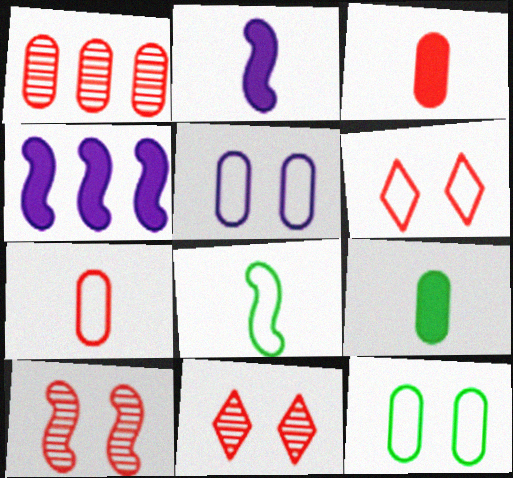[[1, 5, 9], 
[4, 8, 10]]